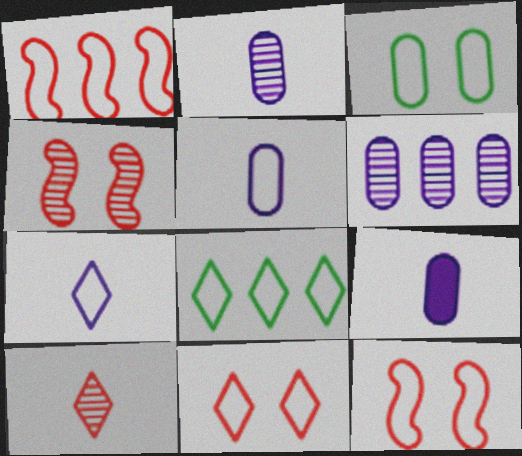[[1, 3, 7], 
[2, 5, 9], 
[4, 8, 9], 
[5, 8, 12], 
[7, 8, 11]]